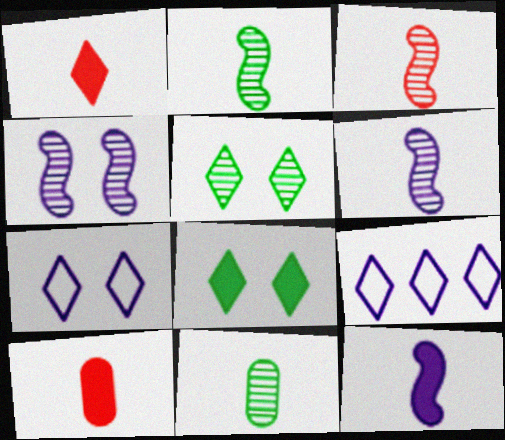[[1, 5, 9], 
[2, 3, 6]]